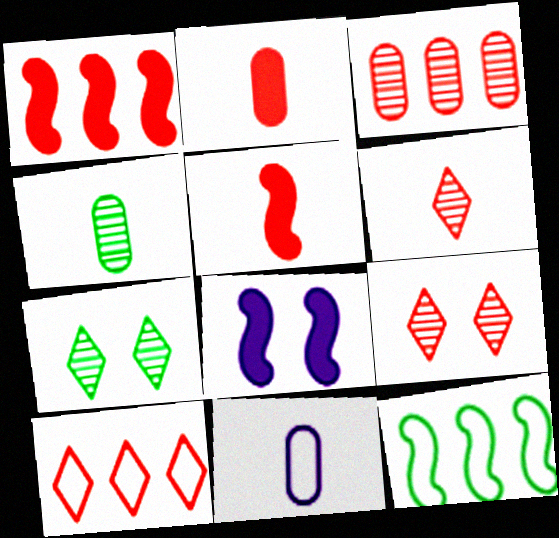[[1, 3, 10], 
[1, 7, 11], 
[2, 4, 11], 
[4, 8, 10]]